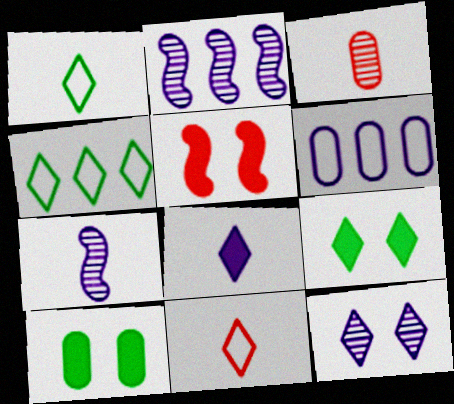[[2, 10, 11], 
[3, 6, 10]]